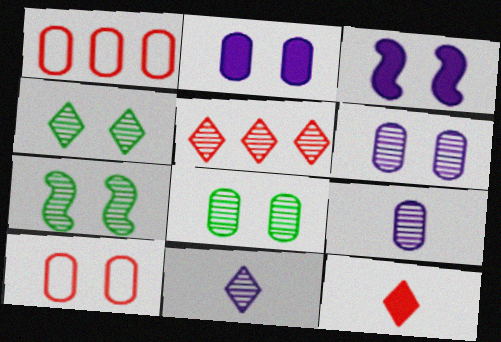[[2, 8, 10], 
[3, 4, 10], 
[4, 5, 11], 
[4, 7, 8], 
[5, 7, 9]]